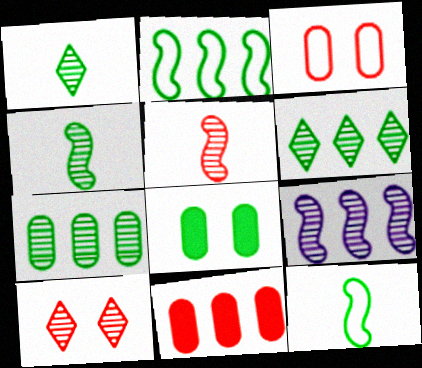[[1, 2, 8], 
[6, 8, 12]]